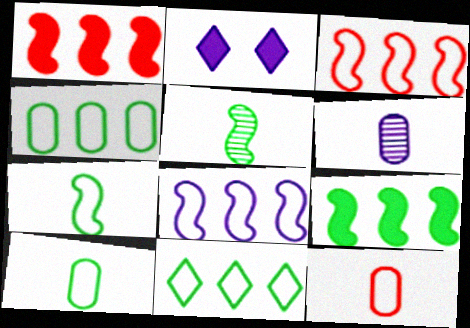[[2, 6, 8]]